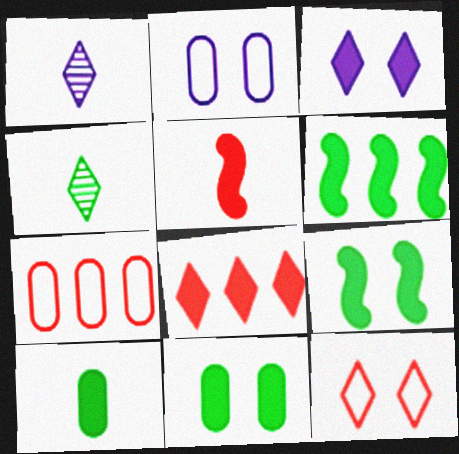[[1, 7, 9]]